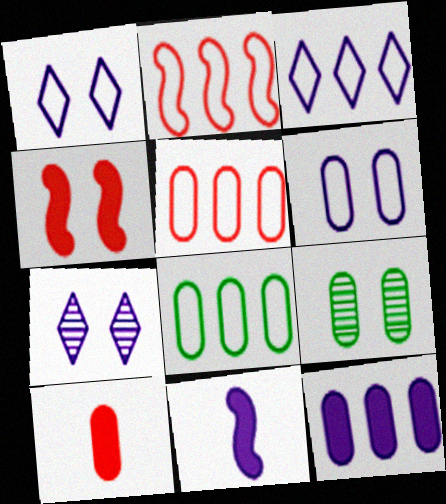[[1, 4, 9], 
[2, 3, 8]]